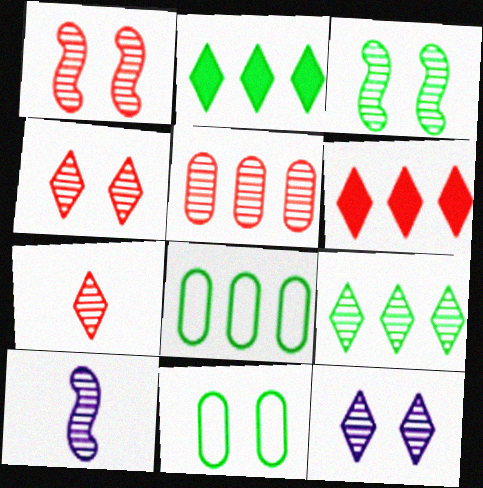[[1, 5, 7], 
[6, 10, 11], 
[7, 9, 12]]